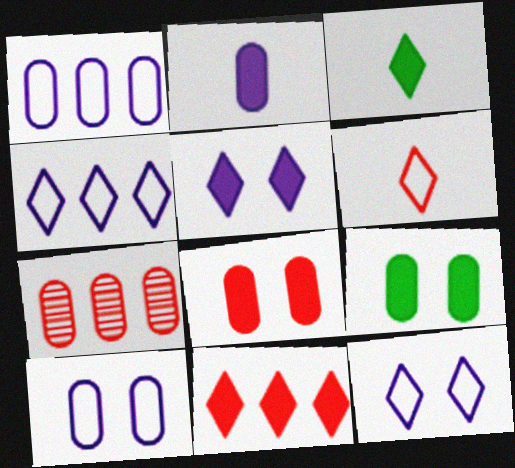[[3, 5, 11]]